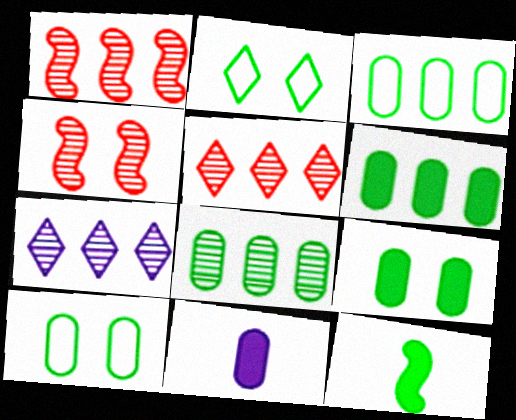[[1, 2, 11], 
[1, 7, 8], 
[2, 8, 12], 
[3, 6, 8]]